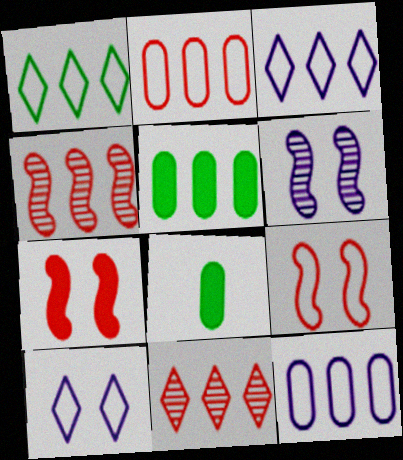[[3, 4, 5], 
[4, 8, 10]]